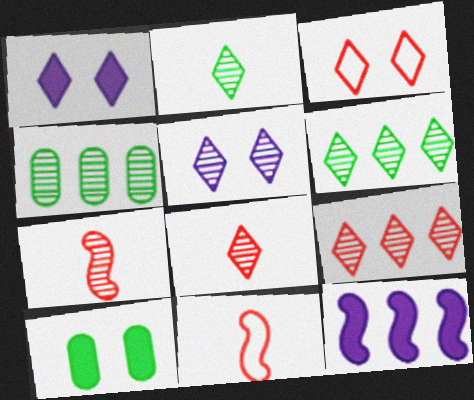[[1, 4, 11], 
[2, 5, 9], 
[4, 5, 7], 
[5, 6, 8]]